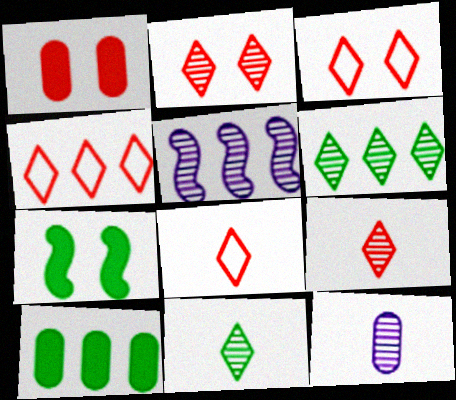[[3, 4, 8], 
[4, 5, 10], 
[4, 7, 12]]